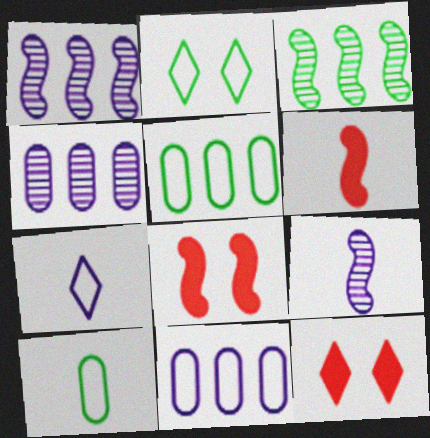[[1, 10, 12], 
[2, 4, 6], 
[5, 9, 12]]